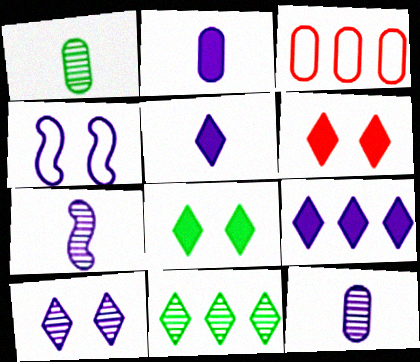[[3, 7, 8], 
[4, 9, 12]]